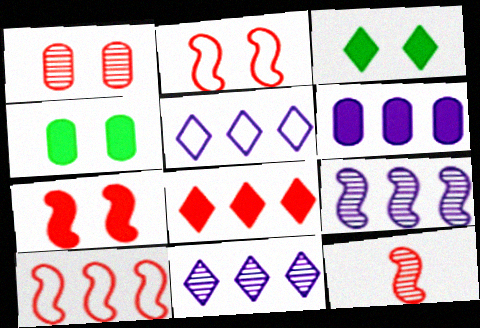[[4, 5, 12], 
[5, 6, 9], 
[7, 10, 12]]